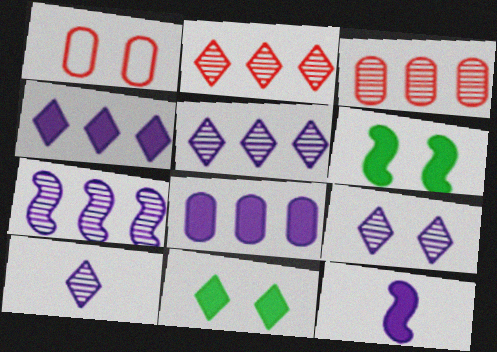[[1, 6, 9], 
[5, 9, 10]]